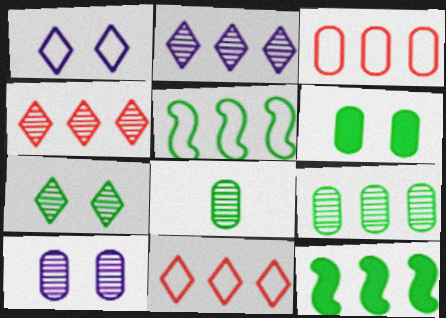[[2, 3, 12]]